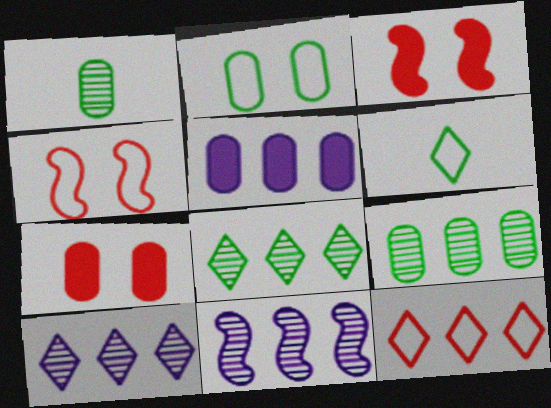[[6, 7, 11]]